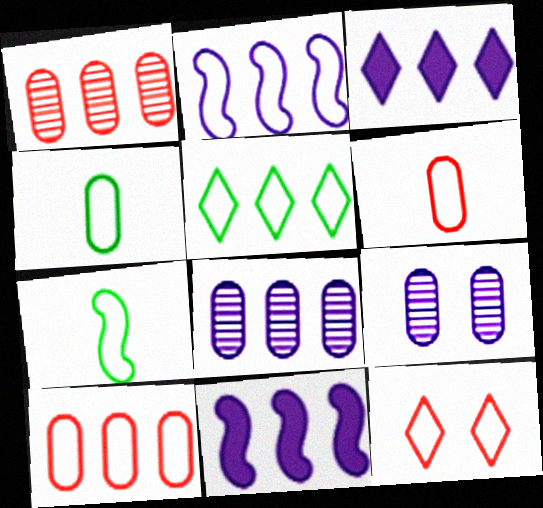[[1, 5, 11], 
[2, 3, 8], 
[2, 4, 12], 
[2, 5, 10]]